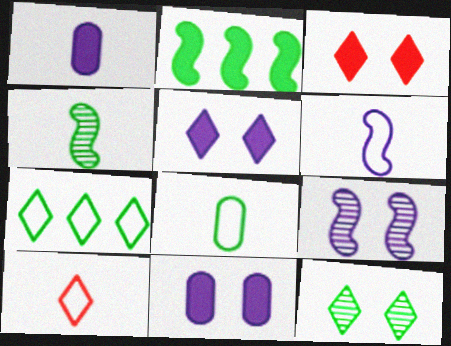[[1, 2, 3], 
[1, 4, 10], 
[2, 8, 12], 
[6, 8, 10]]